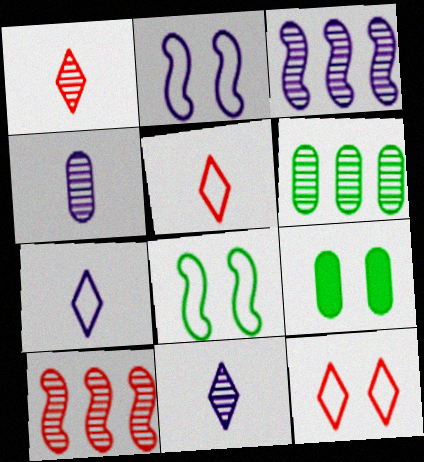[[3, 5, 9], 
[7, 9, 10]]